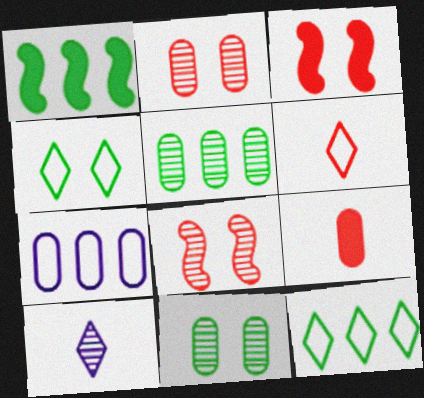[[1, 5, 12], 
[5, 8, 10], 
[7, 9, 11]]